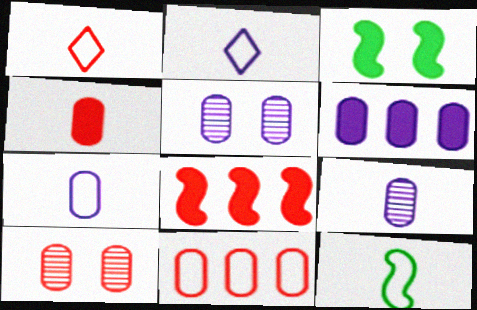[[1, 7, 12], 
[1, 8, 10], 
[4, 10, 11], 
[5, 6, 7]]